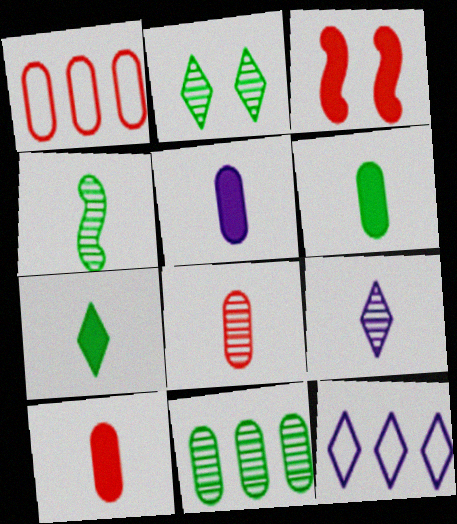[[2, 4, 11], 
[4, 8, 9], 
[5, 6, 10]]